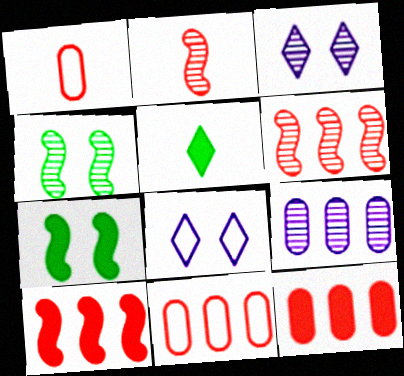[]